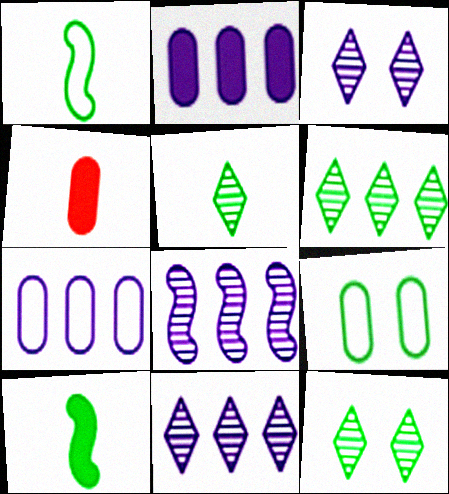[[5, 6, 12], 
[6, 9, 10]]